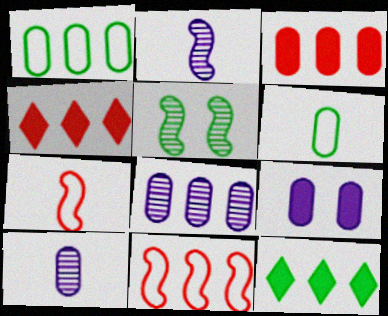[[1, 3, 8], 
[5, 6, 12], 
[8, 11, 12]]